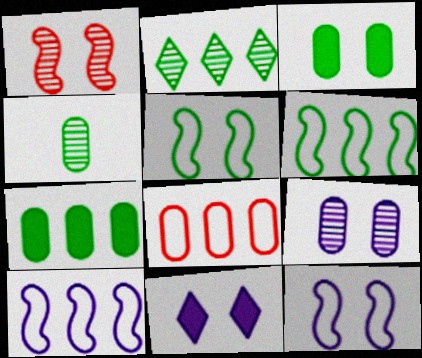[[2, 6, 7], 
[9, 11, 12]]